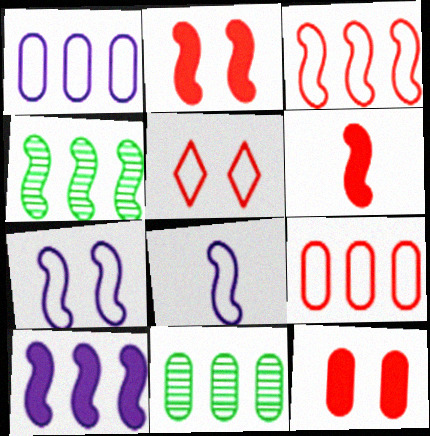[[2, 4, 8], 
[3, 4, 10], 
[4, 6, 7]]